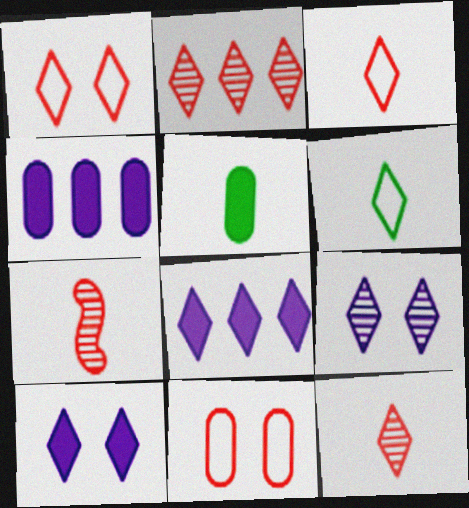[[2, 6, 10]]